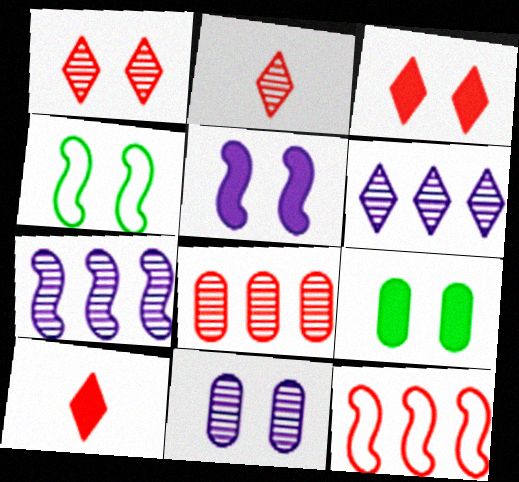[[3, 4, 11], 
[3, 5, 9]]